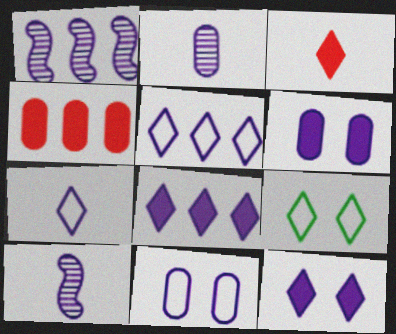[[1, 6, 7], 
[4, 9, 10], 
[5, 6, 10], 
[8, 10, 11]]